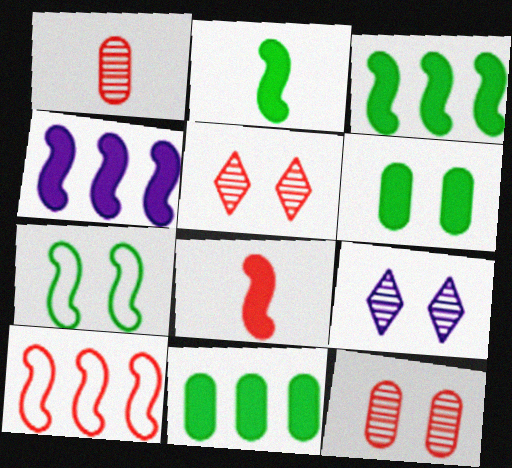[]